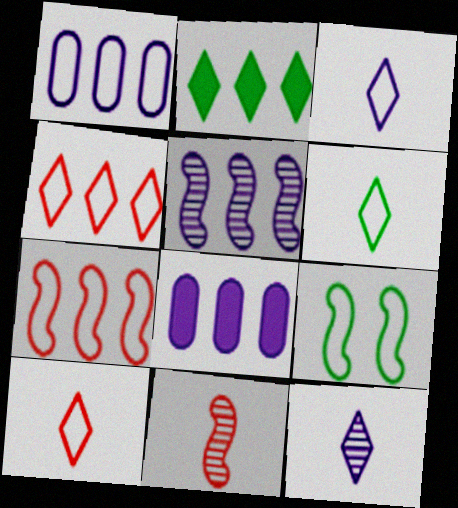[[1, 9, 10], 
[3, 6, 10]]